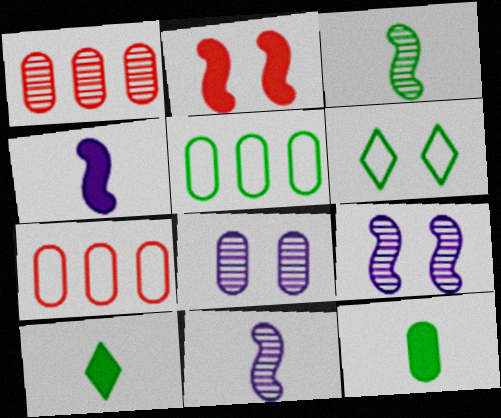[[1, 4, 6], 
[2, 6, 8], 
[7, 8, 12], 
[7, 9, 10]]